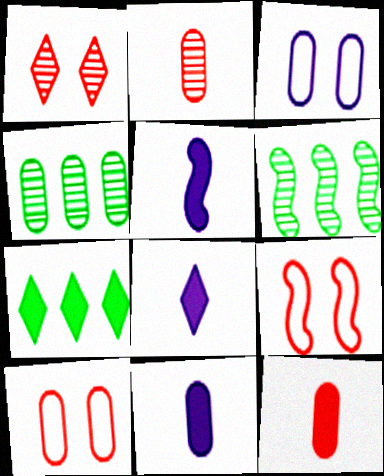[[3, 4, 12], 
[4, 8, 9], 
[4, 10, 11], 
[5, 6, 9], 
[5, 8, 11], 
[6, 8, 10]]